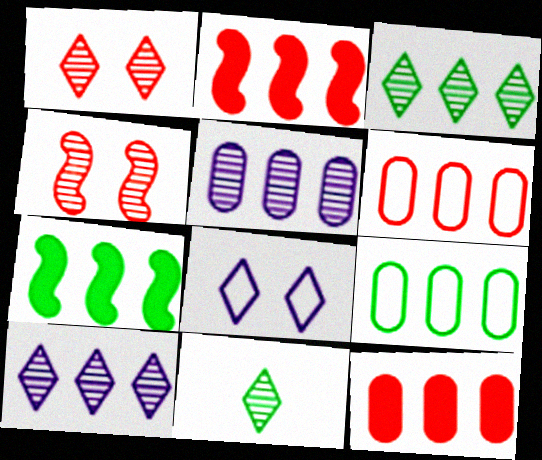[[1, 10, 11], 
[2, 9, 10], 
[3, 7, 9], 
[4, 5, 11], 
[5, 9, 12], 
[6, 7, 10]]